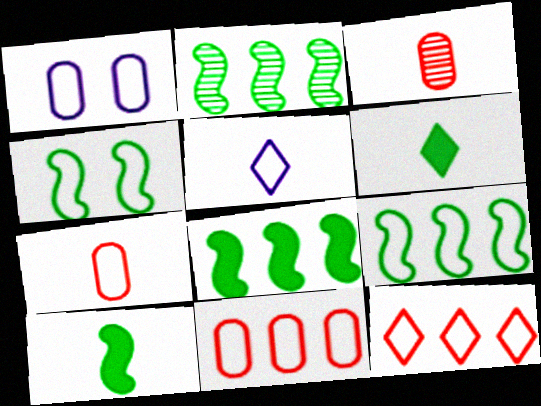[[2, 4, 10], 
[2, 8, 9], 
[3, 5, 10], 
[4, 5, 11]]